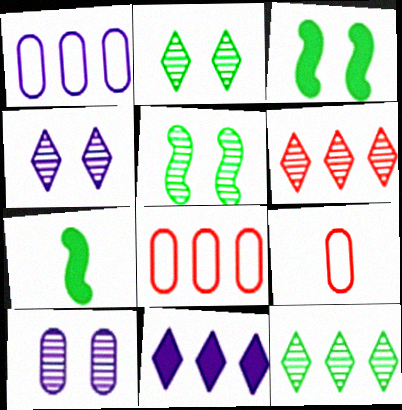[[4, 7, 8], 
[5, 9, 11]]